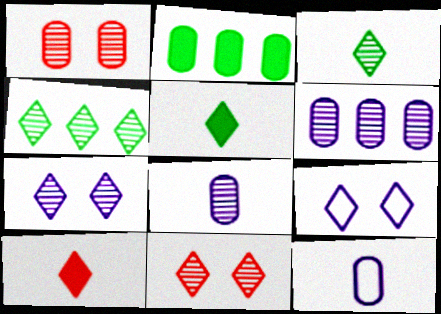[[1, 2, 12], 
[4, 9, 10]]